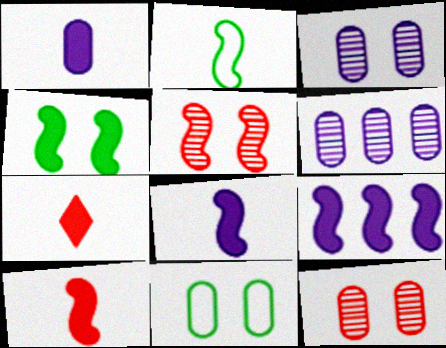[[2, 5, 9], 
[4, 9, 10]]